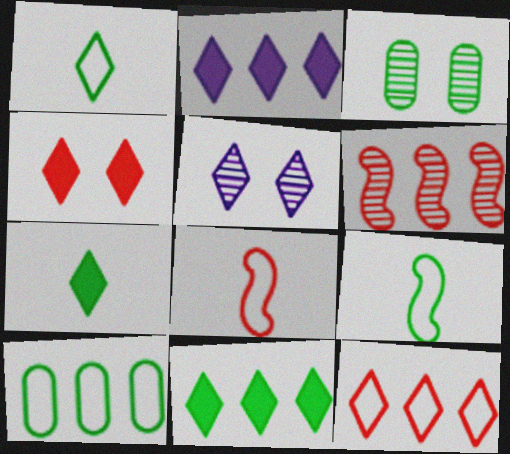[[2, 3, 8], 
[2, 4, 7], 
[2, 6, 10], 
[3, 9, 11], 
[5, 7, 12]]